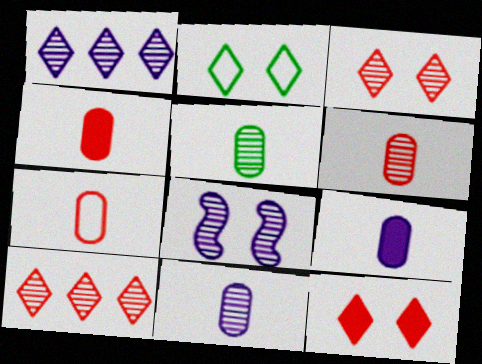[[1, 8, 11], 
[4, 6, 7], 
[5, 6, 11], 
[5, 7, 9], 
[5, 8, 10]]